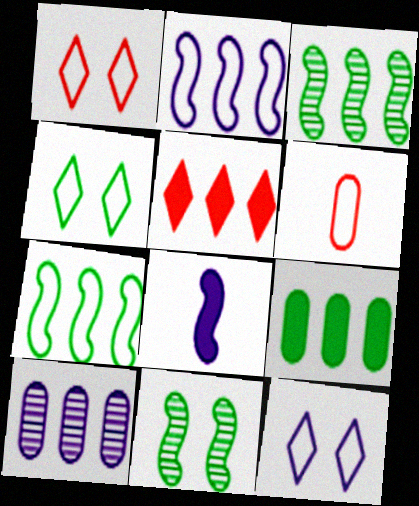[[1, 4, 12], 
[2, 4, 6], 
[5, 7, 10], 
[6, 7, 12], 
[8, 10, 12]]